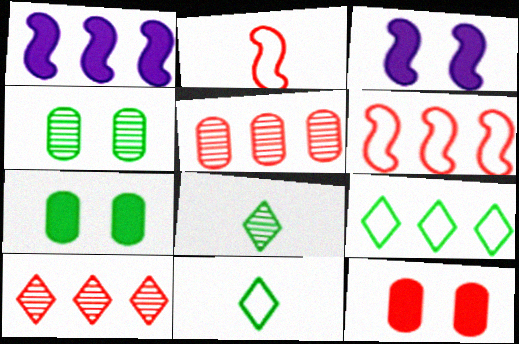[[1, 5, 9], 
[2, 10, 12], 
[3, 5, 11]]